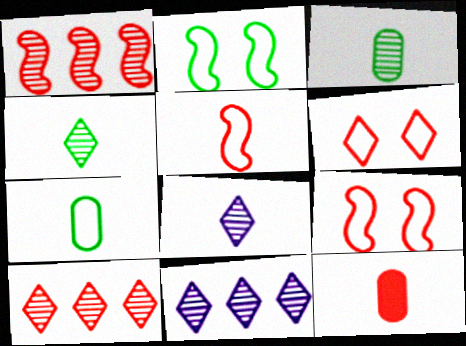[[1, 6, 12], 
[2, 11, 12], 
[9, 10, 12]]